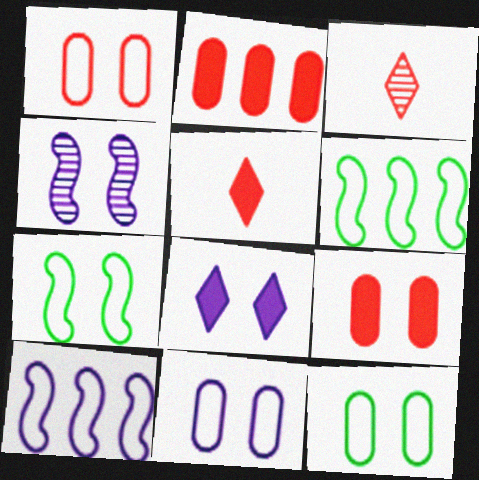[[1, 11, 12], 
[4, 8, 11]]